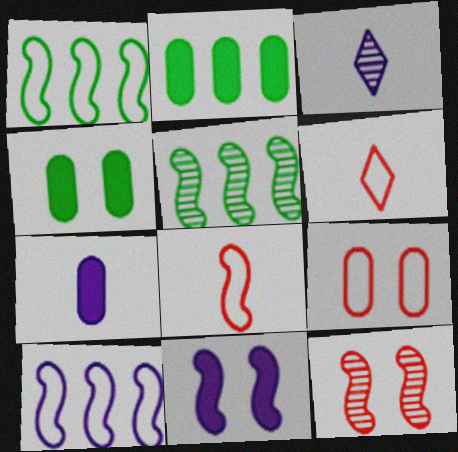[[5, 8, 11]]